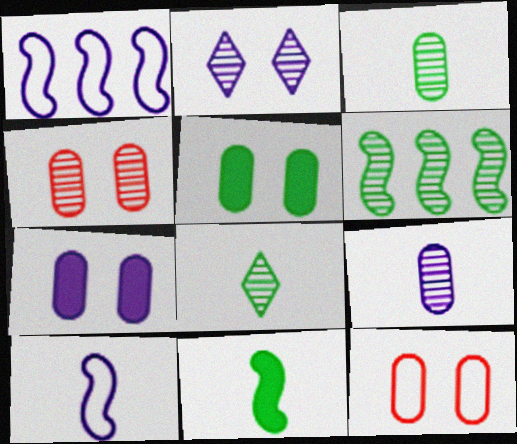[]